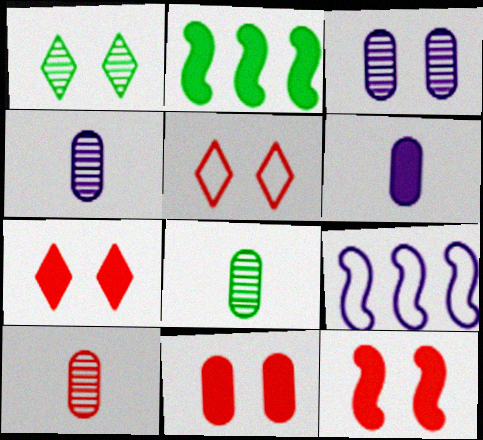[[2, 4, 5], 
[2, 6, 7], 
[4, 8, 10], 
[7, 8, 9], 
[7, 11, 12]]